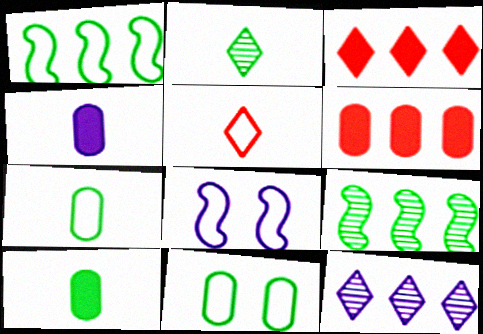[[1, 6, 12], 
[2, 6, 8], 
[4, 8, 12]]